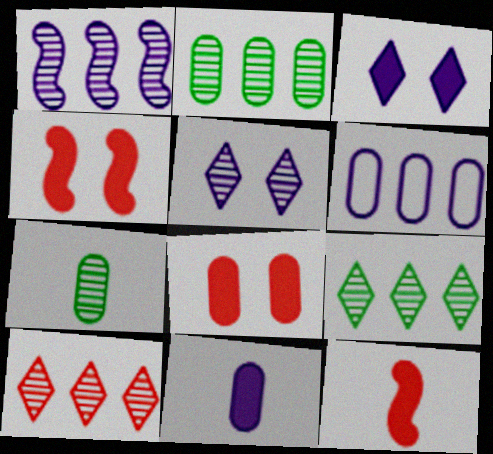[[1, 2, 10], 
[6, 7, 8]]